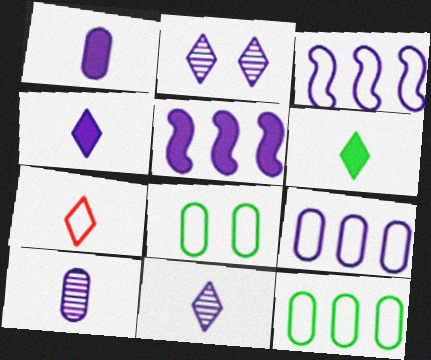[[1, 2, 3], 
[3, 7, 8], 
[6, 7, 11]]